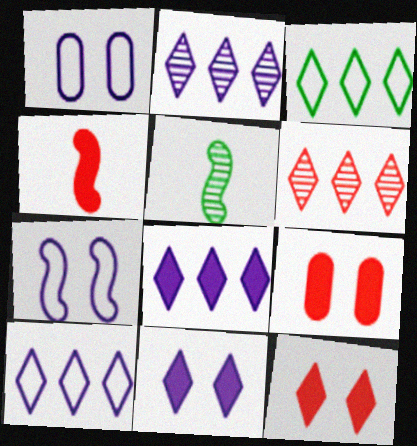[[2, 8, 10], 
[3, 6, 8], 
[5, 9, 10]]